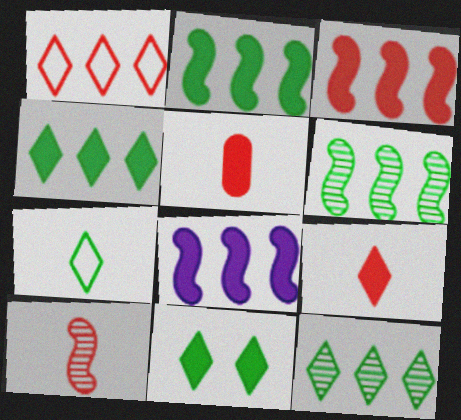[[2, 3, 8], 
[5, 8, 11], 
[7, 11, 12]]